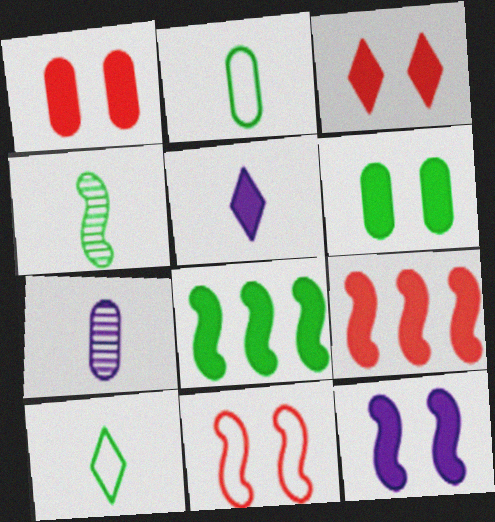[[1, 5, 8], 
[3, 6, 12], 
[5, 6, 9]]